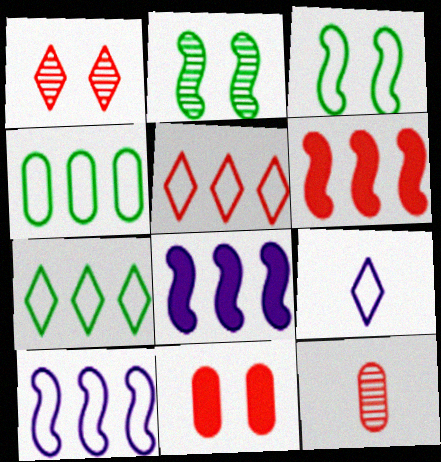[[4, 5, 10]]